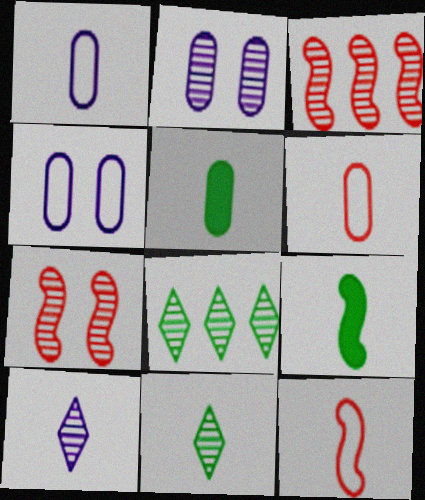[[2, 3, 11], 
[5, 10, 12], 
[6, 9, 10]]